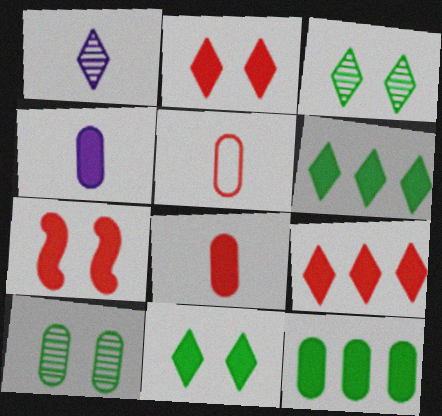[[4, 6, 7], 
[7, 8, 9]]